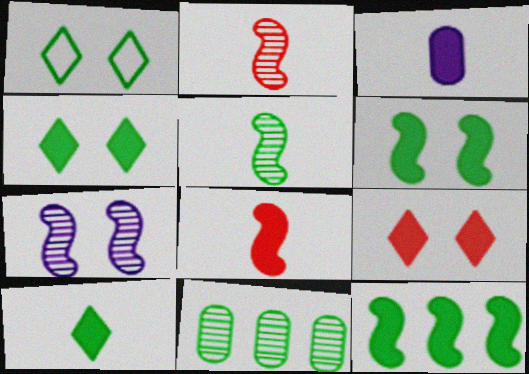[[3, 8, 10], 
[3, 9, 12]]